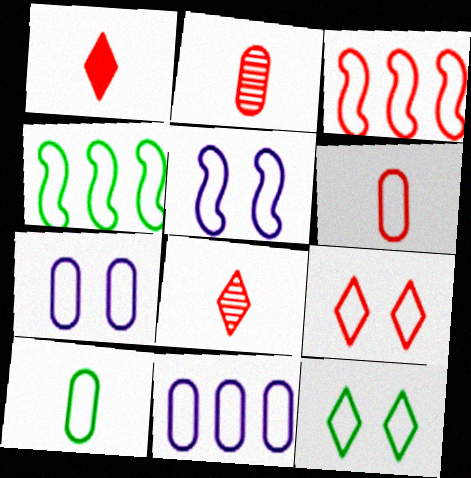[[3, 6, 9], 
[4, 10, 12]]